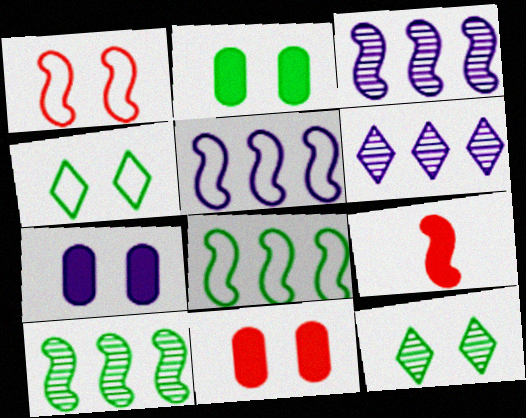[[1, 7, 12], 
[2, 7, 11]]